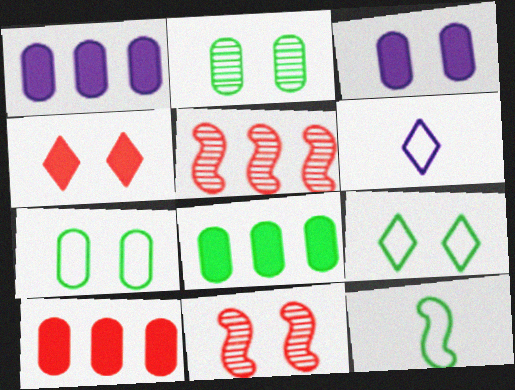[[1, 8, 10], 
[3, 9, 11], 
[6, 8, 11]]